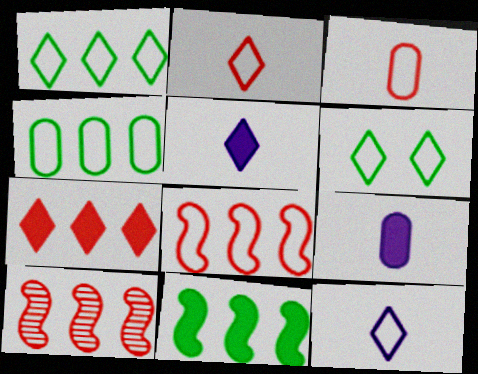[[6, 9, 10]]